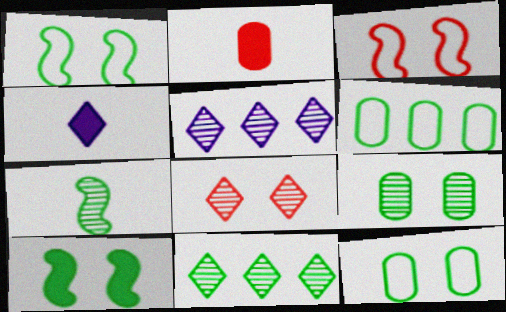[[1, 2, 5], 
[7, 9, 11]]